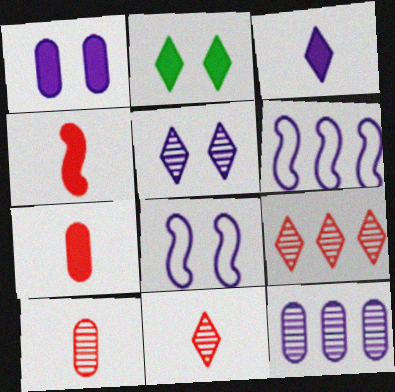[[1, 5, 8], 
[2, 6, 10], 
[3, 8, 12]]